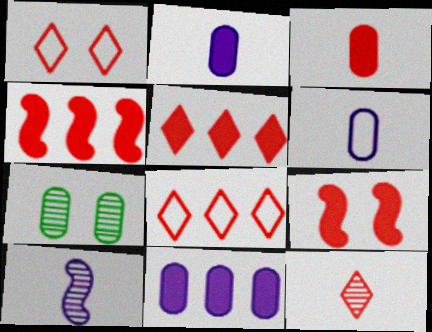[[1, 5, 12], 
[3, 5, 9]]